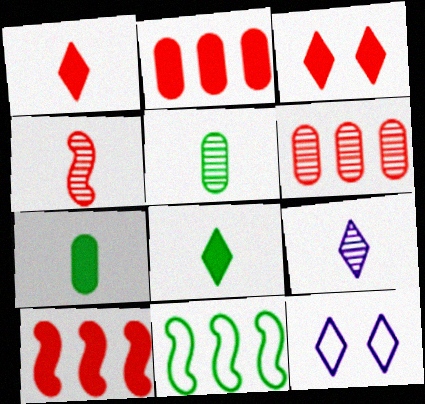[[4, 5, 9], 
[5, 10, 12]]